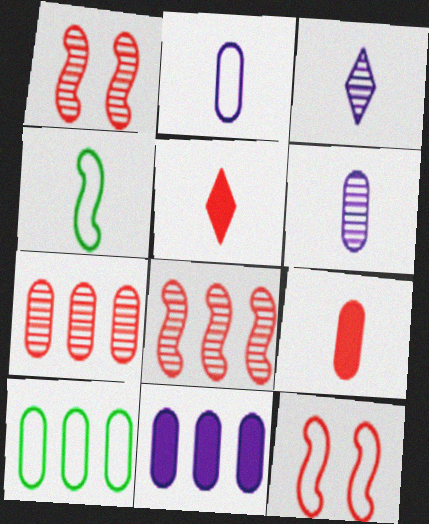[[3, 4, 9], 
[4, 5, 6], 
[5, 7, 12], 
[7, 10, 11]]